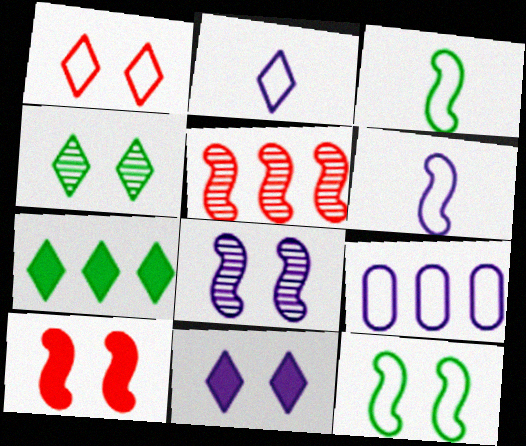[[1, 3, 9], 
[1, 4, 11], 
[5, 7, 9], 
[8, 10, 12]]